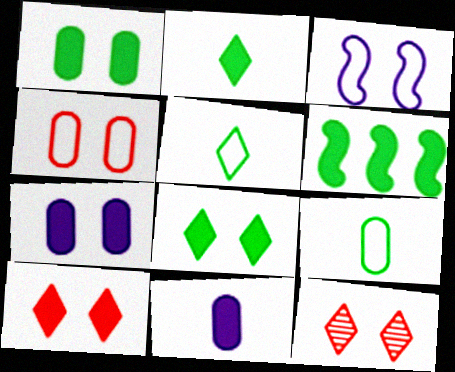[[1, 2, 6], 
[1, 3, 12], 
[6, 10, 11]]